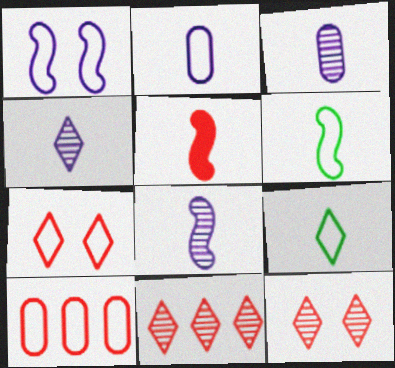[[1, 9, 10], 
[3, 4, 8], 
[3, 5, 9], 
[5, 6, 8], 
[5, 10, 12]]